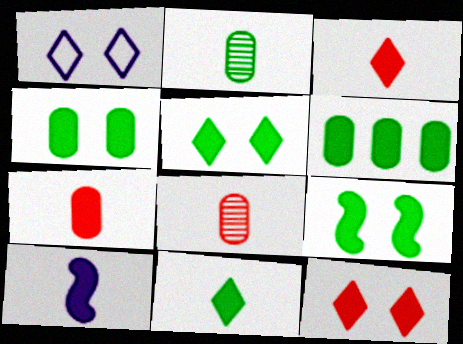[[4, 5, 9], 
[6, 9, 11], 
[6, 10, 12], 
[7, 10, 11]]